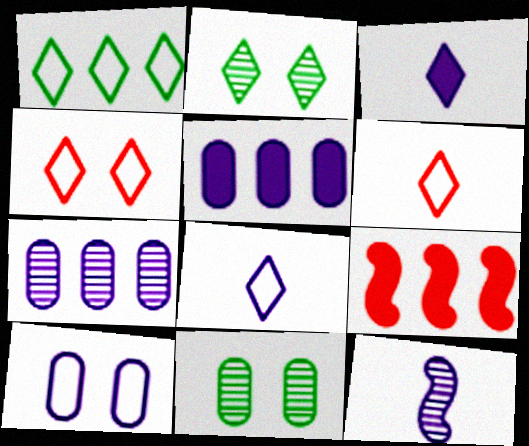[[1, 4, 8], 
[1, 7, 9], 
[8, 9, 11]]